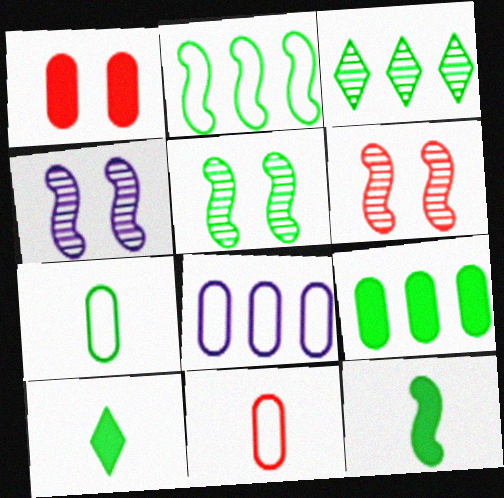[[2, 3, 9], 
[2, 5, 12], 
[4, 5, 6], 
[6, 8, 10]]